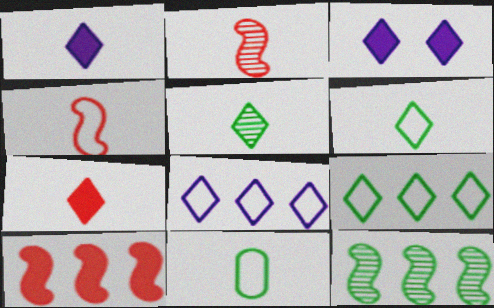[[1, 2, 11]]